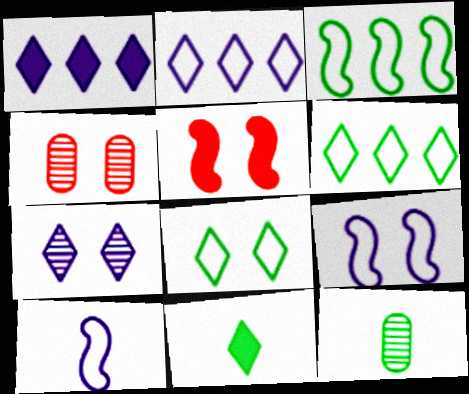[[2, 5, 12]]